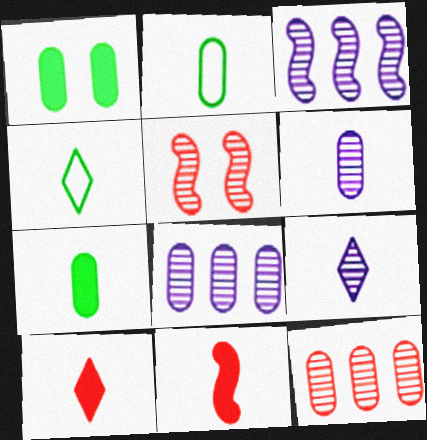[[2, 9, 11], 
[4, 6, 11], 
[4, 9, 10]]